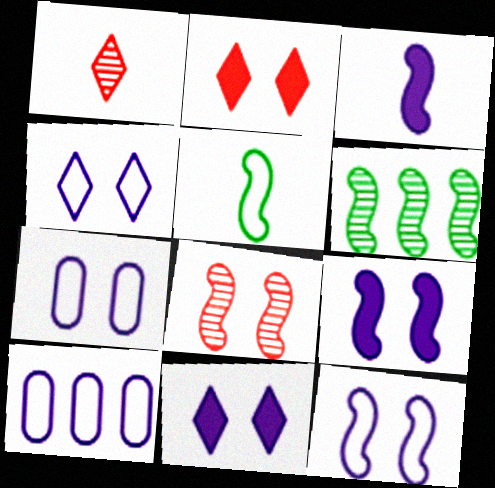[[4, 7, 12]]